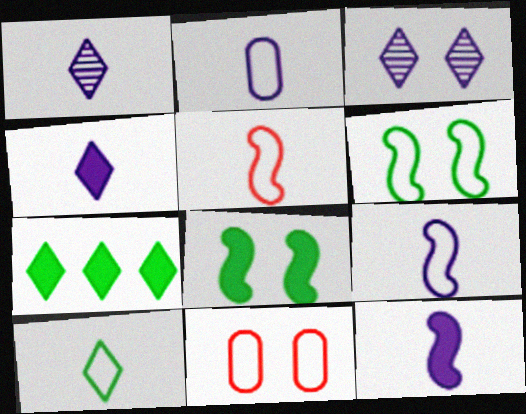[[1, 2, 12], 
[2, 5, 10], 
[3, 8, 11]]